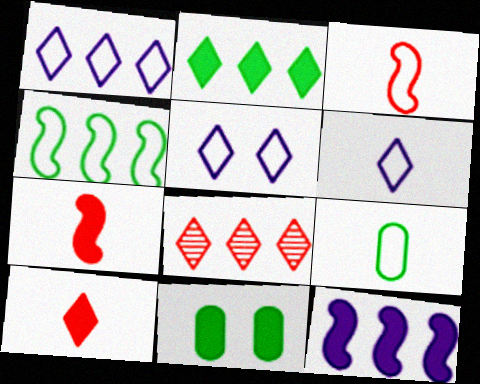[[1, 2, 8], 
[1, 5, 6], 
[3, 6, 9], 
[10, 11, 12]]